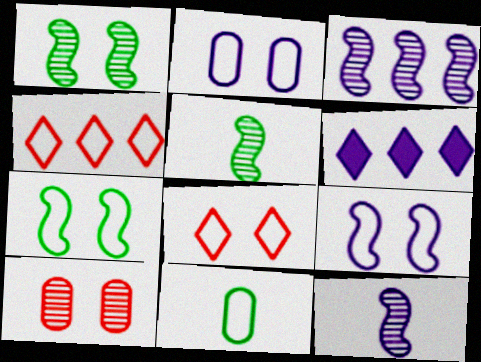[[2, 6, 12], 
[2, 7, 8], 
[4, 9, 11]]